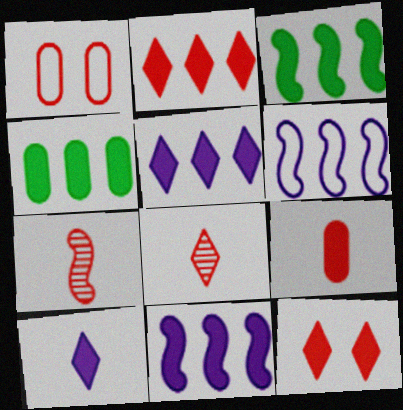[[1, 2, 7], 
[2, 4, 11]]